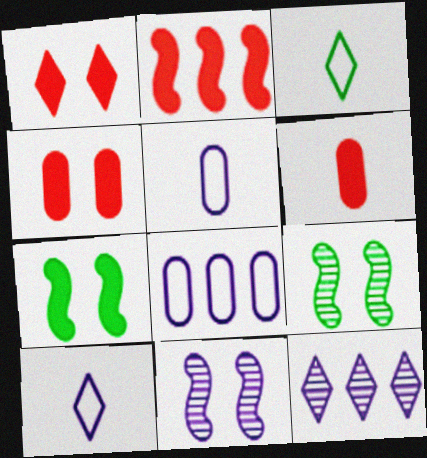[[1, 2, 6], 
[1, 3, 12]]